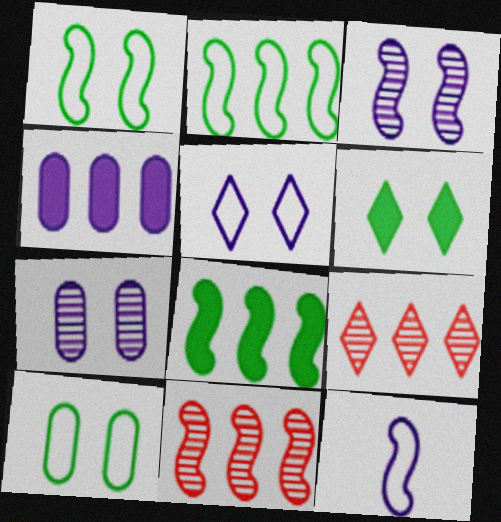[[2, 4, 9]]